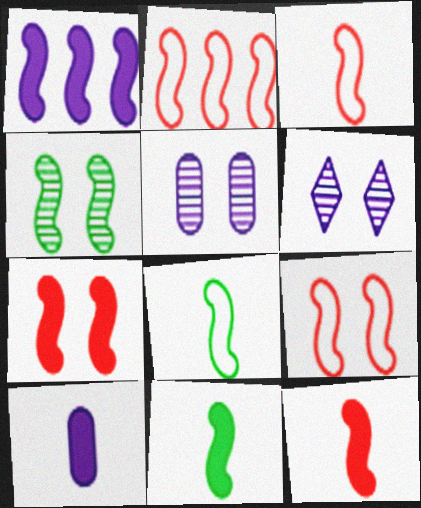[[1, 3, 4], 
[1, 7, 11], 
[2, 3, 9]]